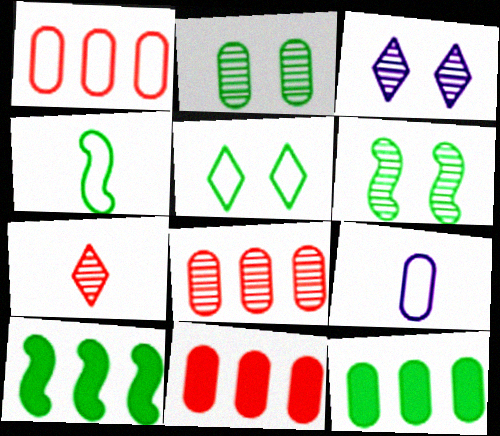[[1, 8, 11], 
[2, 9, 11], 
[3, 4, 11], 
[4, 6, 10]]